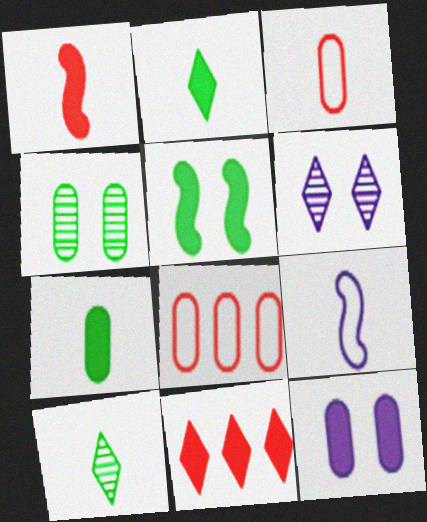[[4, 9, 11]]